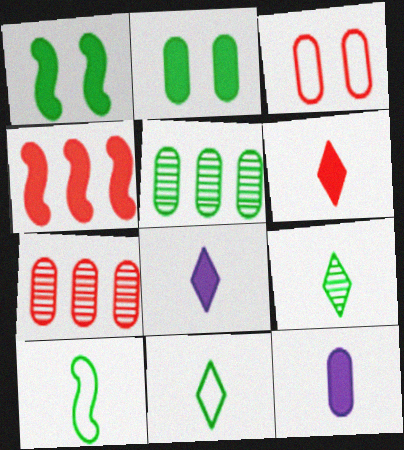[[1, 5, 11], 
[2, 4, 8], 
[3, 5, 12]]